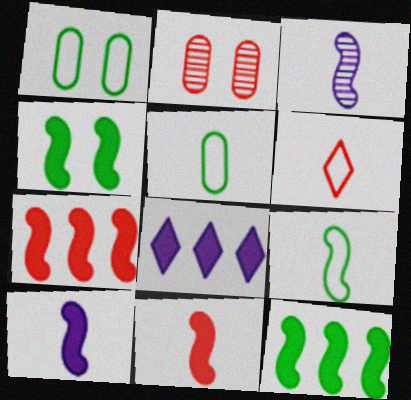[[2, 6, 7], 
[2, 8, 9], 
[3, 9, 11], 
[4, 7, 10]]